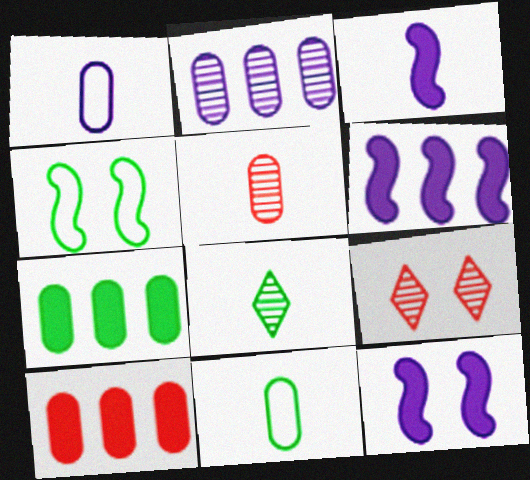[[3, 6, 12], 
[4, 7, 8], 
[6, 9, 11]]